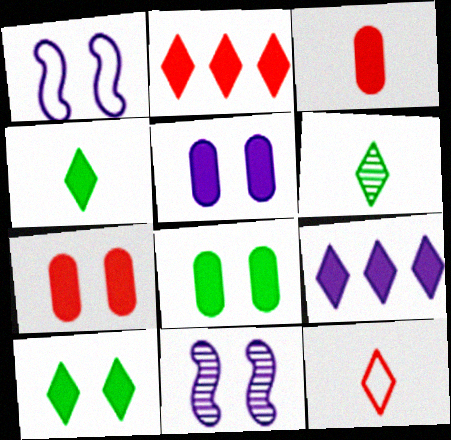[[5, 7, 8]]